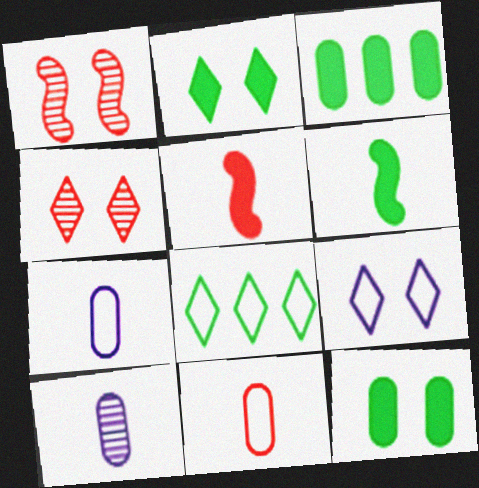[[1, 9, 12], 
[2, 3, 6], 
[2, 4, 9]]